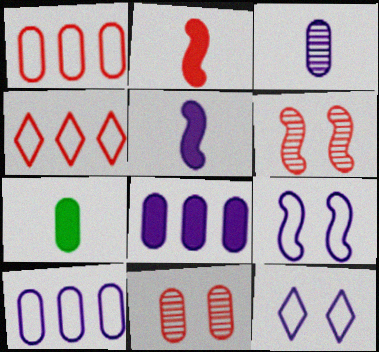[[2, 4, 11], 
[7, 10, 11]]